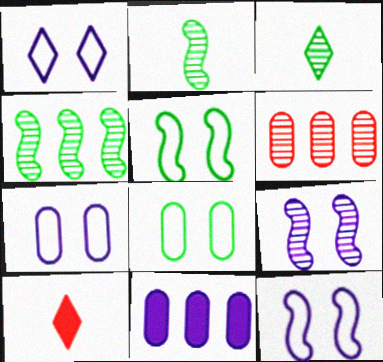[[1, 7, 12], 
[3, 6, 9], 
[4, 7, 10]]